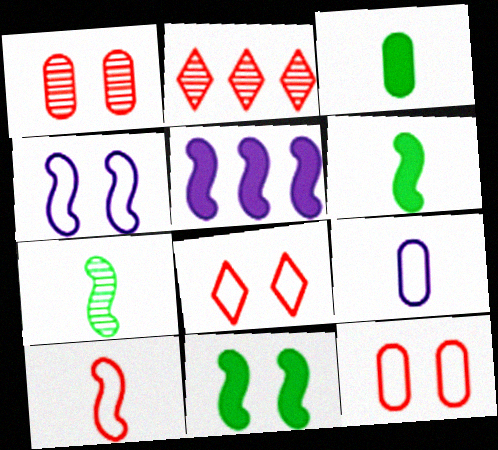[[2, 3, 4], 
[2, 9, 11]]